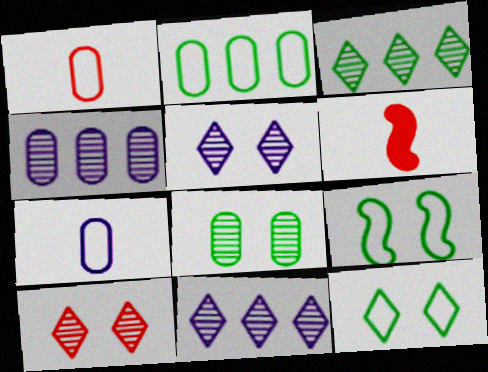[[2, 5, 6], 
[4, 6, 12]]